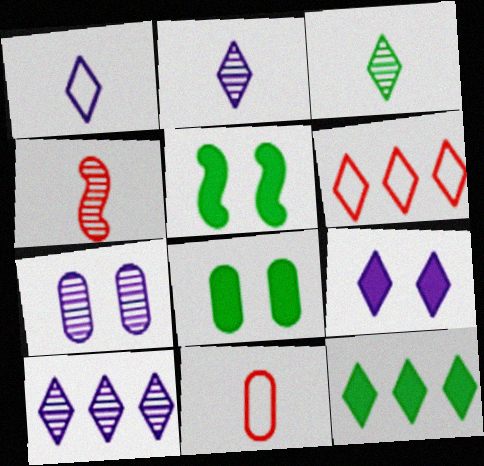[[1, 9, 10], 
[3, 6, 9], 
[5, 10, 11], 
[6, 10, 12]]